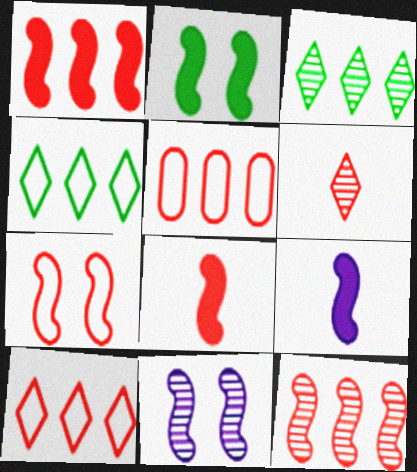[[1, 2, 9], 
[2, 7, 11], 
[7, 8, 12]]